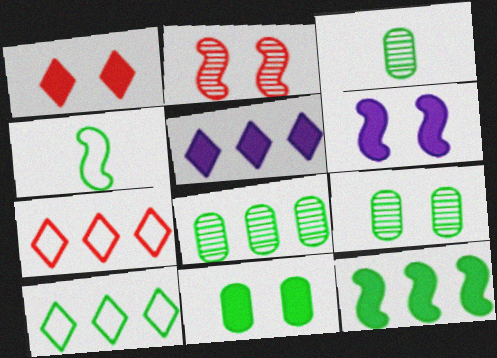[[1, 6, 11], 
[3, 6, 7], 
[3, 8, 9], 
[8, 10, 12]]